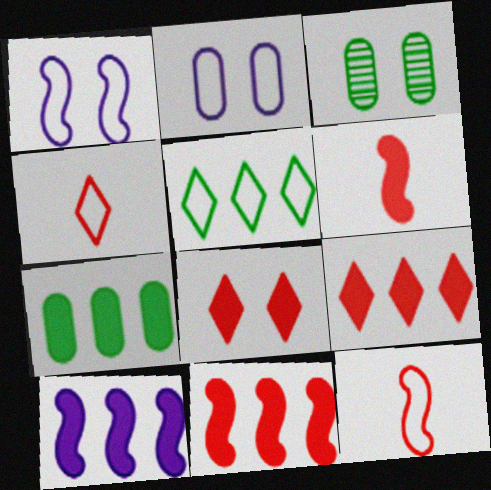[[1, 3, 8], 
[2, 5, 12], 
[3, 4, 10], 
[7, 9, 10]]